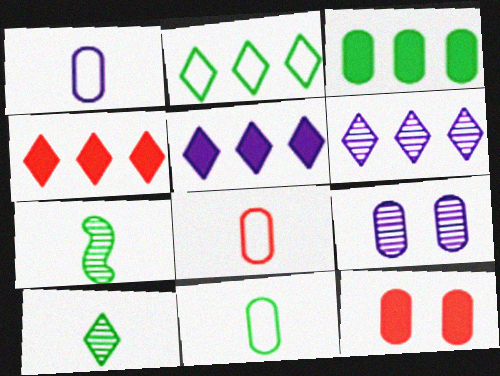[[1, 8, 11], 
[2, 4, 6], 
[3, 8, 9]]